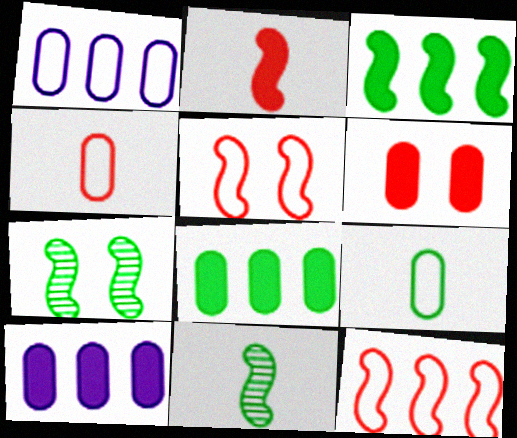[]